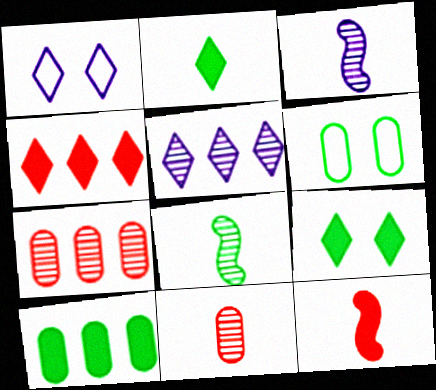[[3, 4, 6], 
[5, 6, 12]]